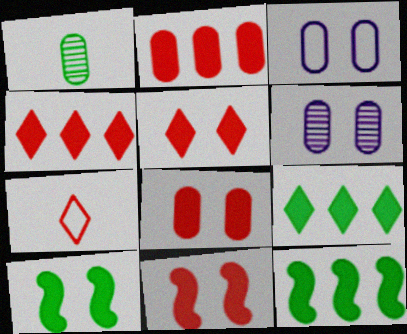[[1, 2, 3], 
[5, 8, 11], 
[6, 7, 12]]